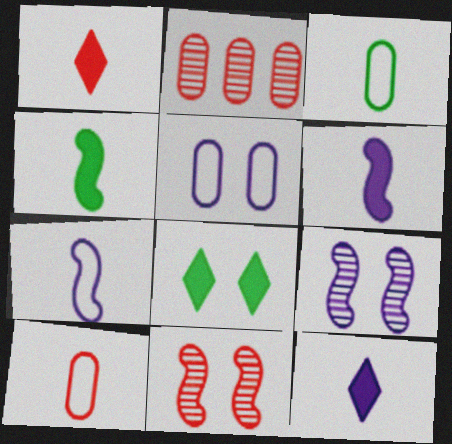[[2, 7, 8], 
[5, 8, 11]]